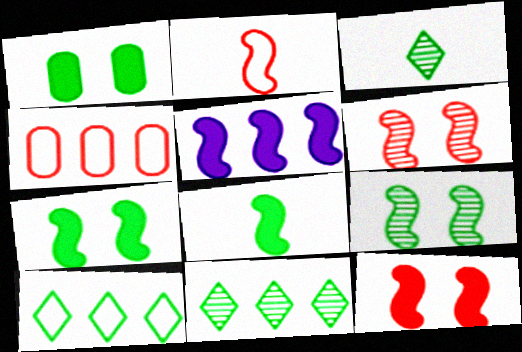[[2, 5, 9], 
[4, 5, 11], 
[5, 8, 12]]